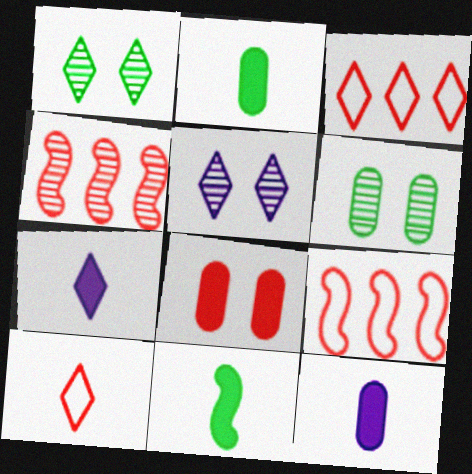[[1, 3, 7], 
[1, 9, 12], 
[2, 5, 9], 
[4, 8, 10], 
[6, 7, 9]]